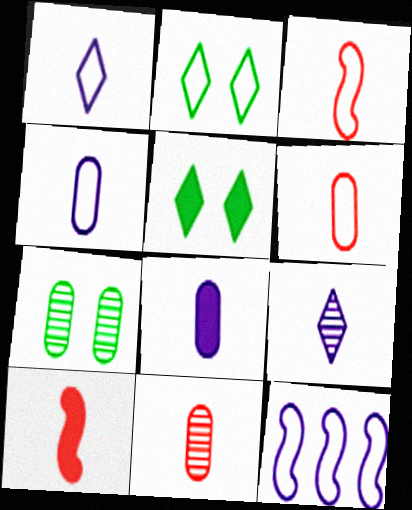[[2, 6, 12], 
[5, 11, 12]]